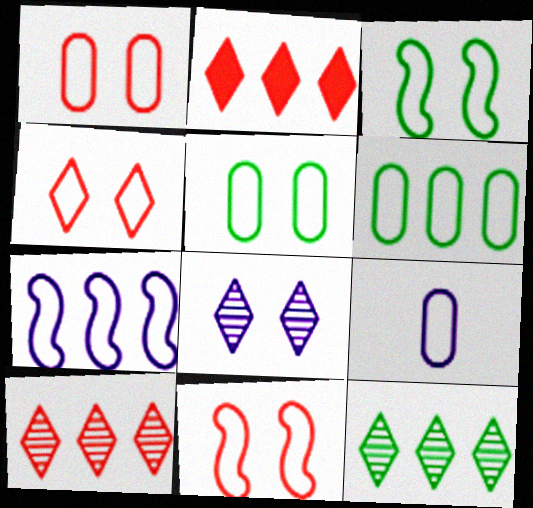[[1, 4, 11], 
[1, 6, 9]]